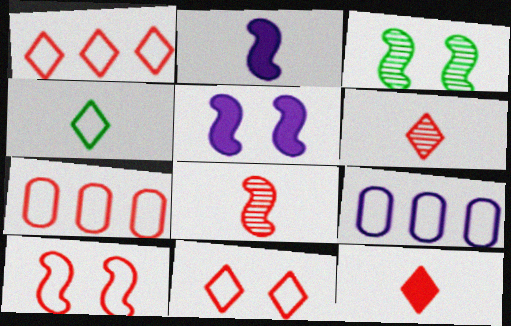[[3, 5, 10], 
[3, 9, 12], 
[4, 9, 10]]